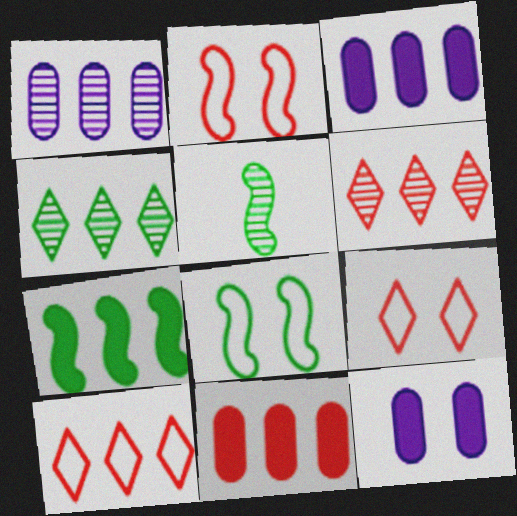[[1, 7, 10], 
[3, 5, 9], 
[5, 7, 8], 
[5, 10, 12]]